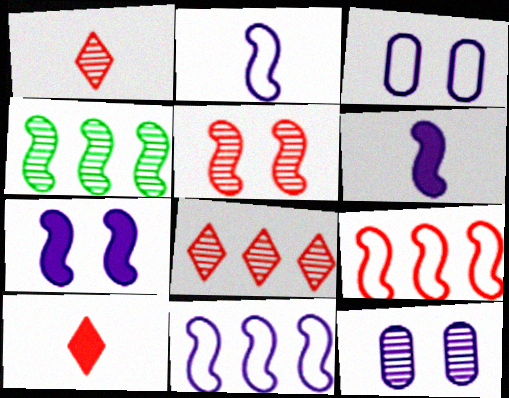[[1, 4, 12], 
[3, 4, 10]]